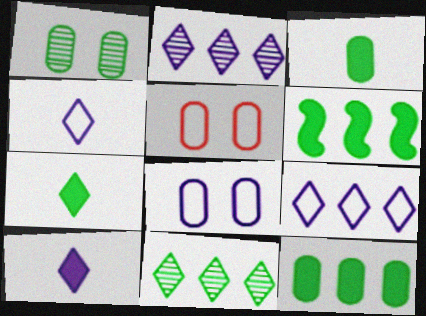[]